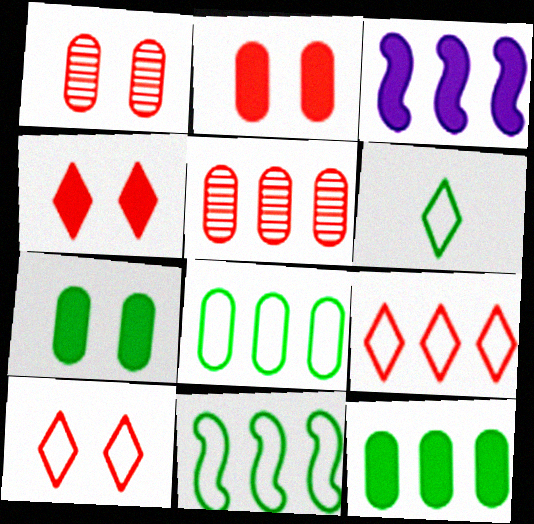[[1, 3, 6]]